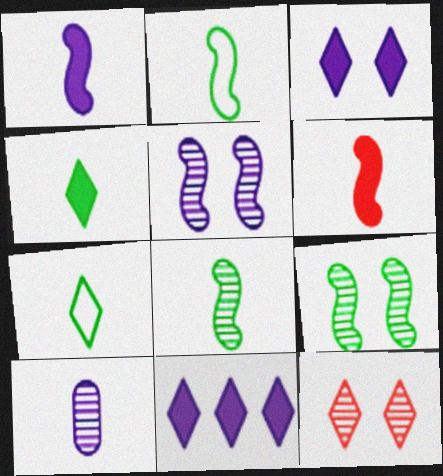[[6, 7, 10], 
[7, 11, 12]]